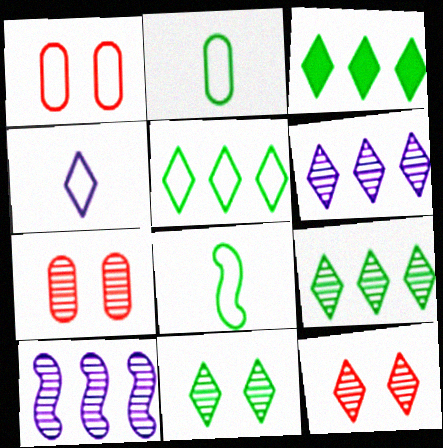[[3, 4, 12], 
[3, 5, 9]]